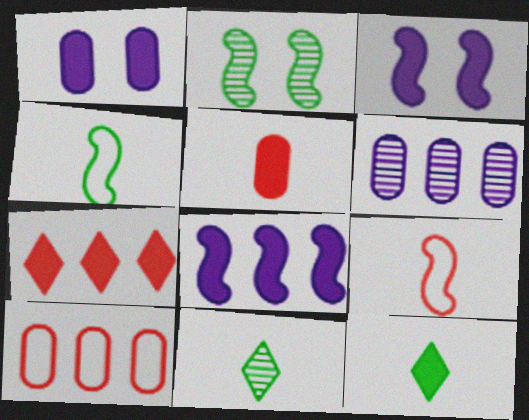[[2, 8, 9], 
[3, 10, 11]]